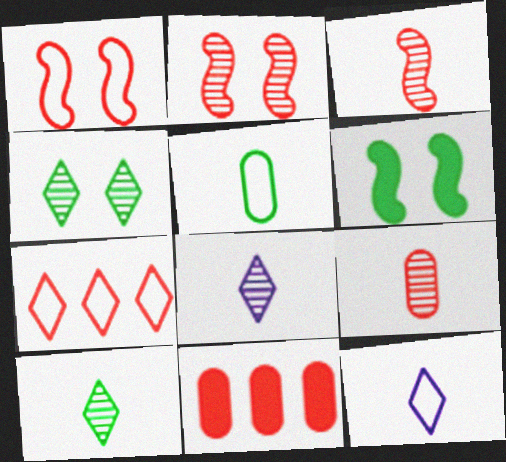[]